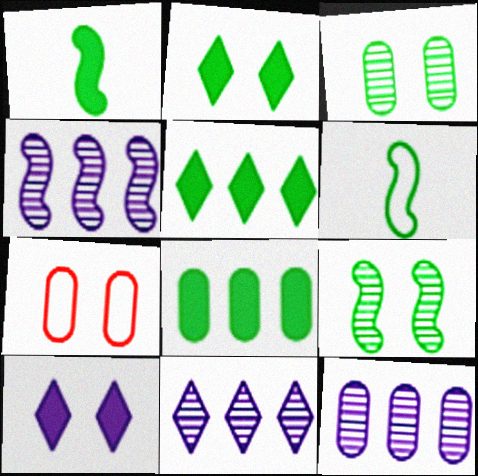[[1, 2, 8], 
[1, 7, 11], 
[3, 5, 6], 
[4, 11, 12], 
[7, 9, 10]]